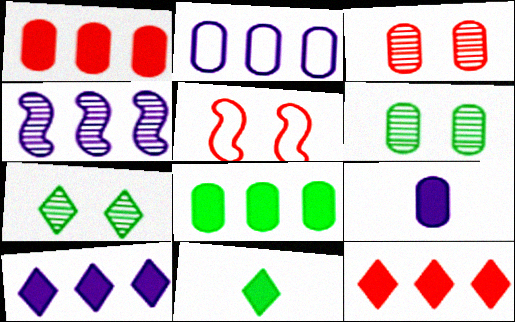[[2, 4, 10]]